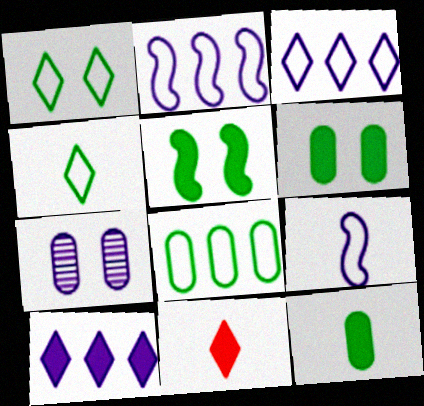[[7, 9, 10]]